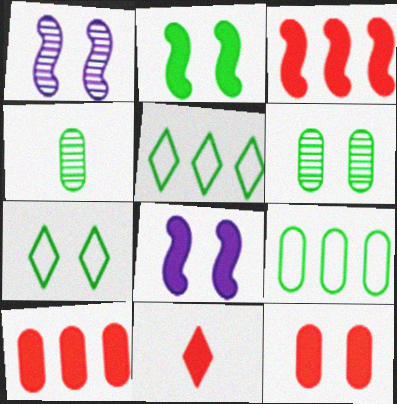[[1, 7, 12], 
[1, 9, 11], 
[2, 4, 5], 
[2, 6, 7], 
[3, 11, 12]]